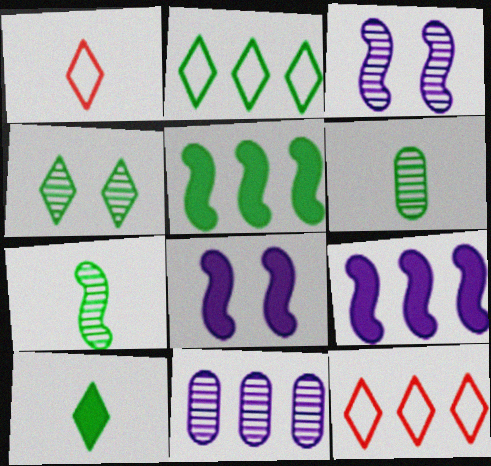[[2, 4, 10], 
[5, 11, 12], 
[6, 8, 12]]